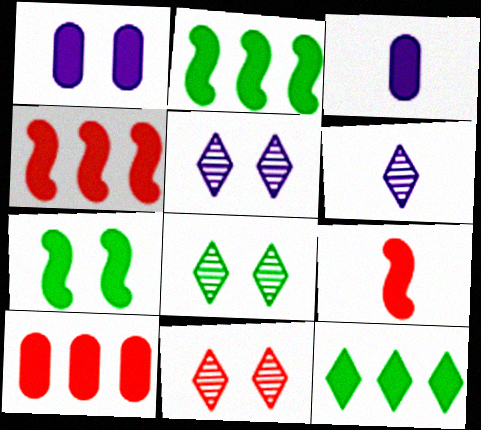[[1, 9, 12], 
[5, 8, 11]]